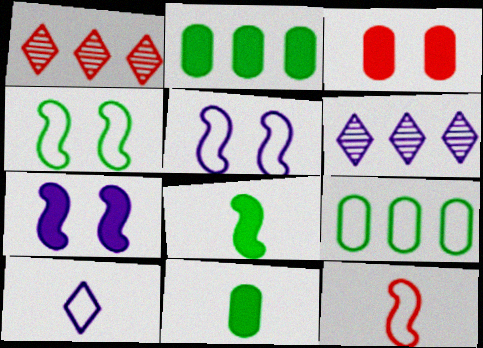[[1, 3, 12], 
[1, 5, 11]]